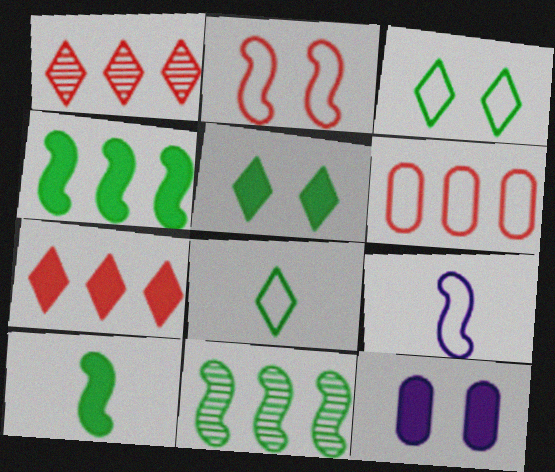[[3, 6, 9], 
[7, 10, 12]]